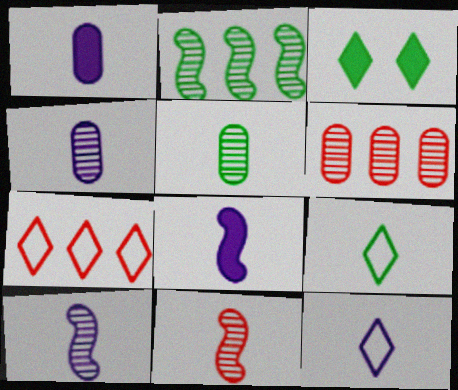[[1, 9, 11], 
[1, 10, 12], 
[4, 8, 12]]